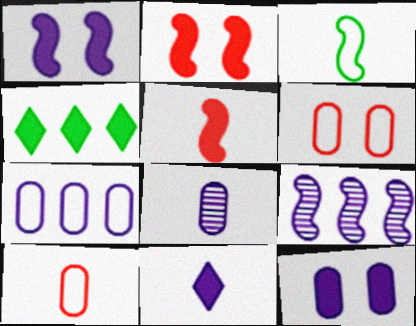[[2, 3, 9], 
[4, 5, 12], 
[7, 8, 12]]